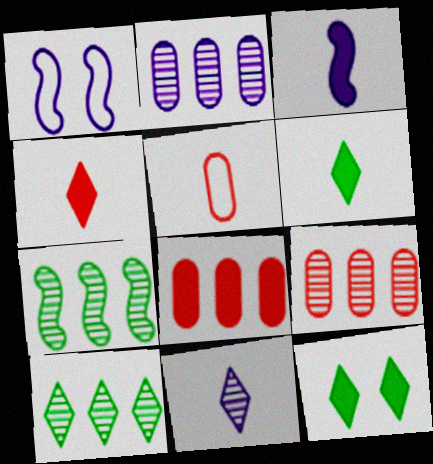[[1, 6, 9], 
[3, 8, 12]]